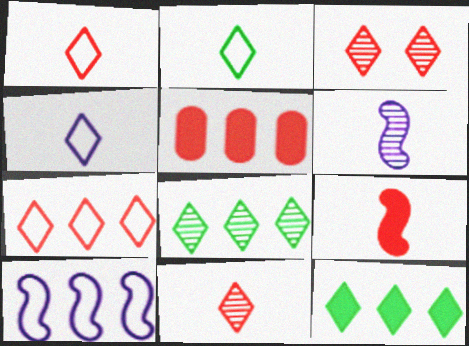[[1, 2, 4], 
[3, 4, 12], 
[5, 8, 10]]